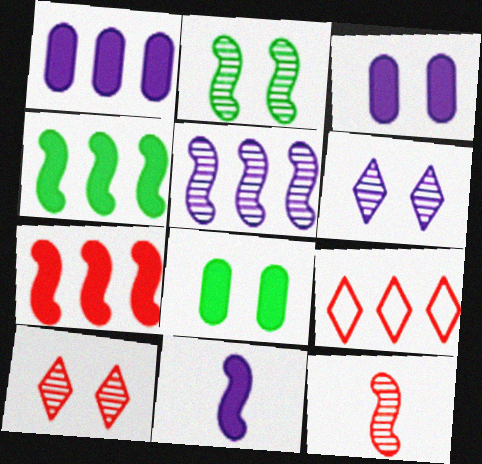[[2, 5, 12]]